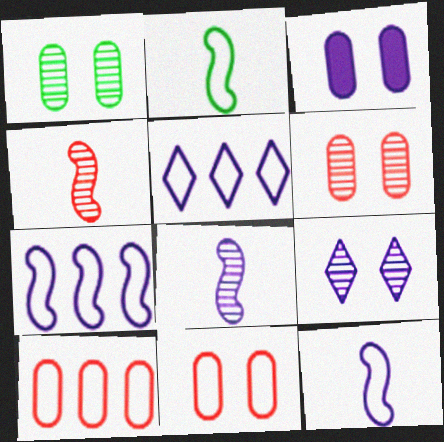[[1, 3, 11], 
[2, 5, 11], 
[3, 5, 8]]